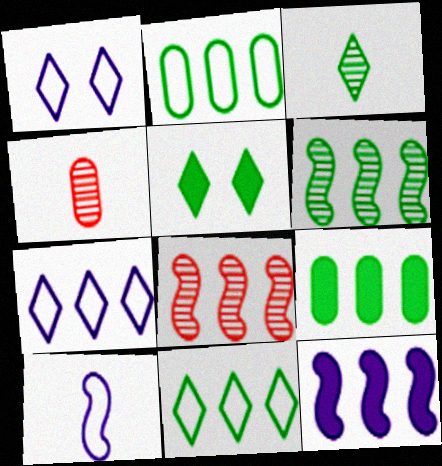[[3, 5, 11], 
[6, 9, 11], 
[7, 8, 9]]